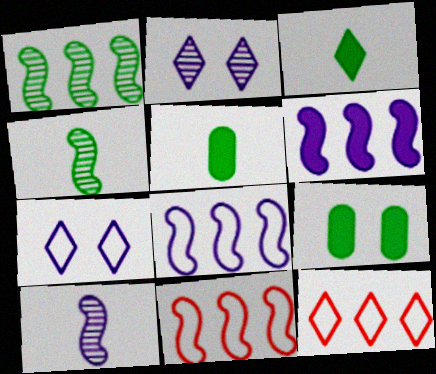[[1, 6, 11], 
[2, 3, 12], 
[2, 5, 11], 
[9, 10, 12]]